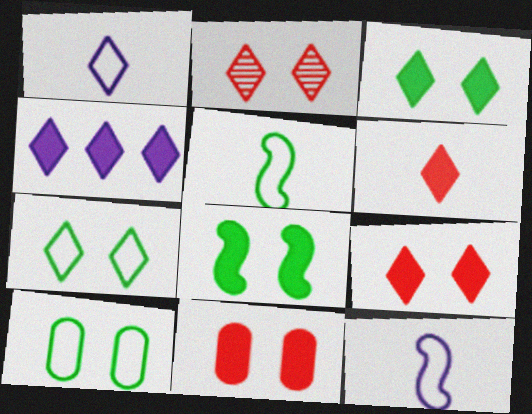[[3, 4, 6]]